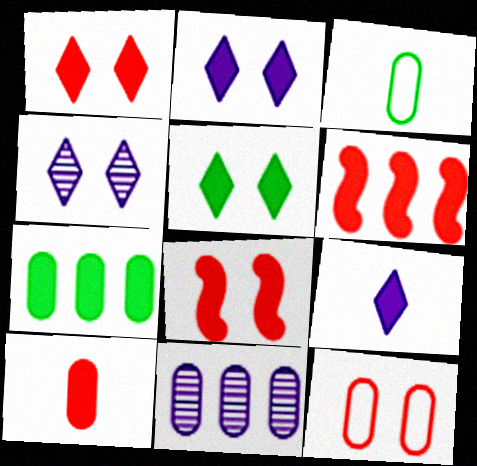[[1, 2, 5], 
[1, 6, 10], 
[3, 4, 6], 
[7, 8, 9]]